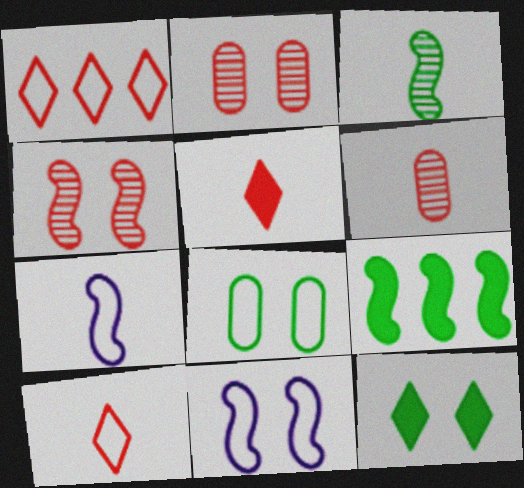[[1, 7, 8], 
[2, 11, 12], 
[4, 7, 9]]